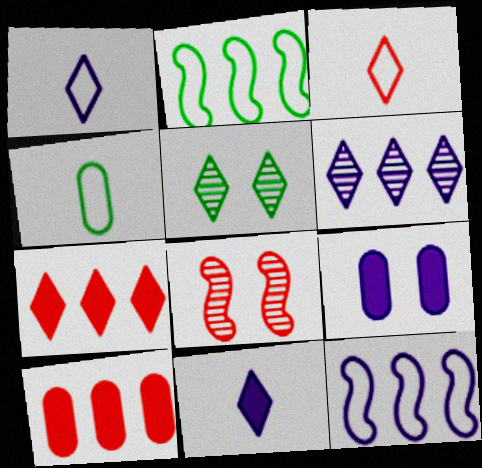[[1, 5, 7], 
[2, 6, 10], 
[3, 8, 10]]